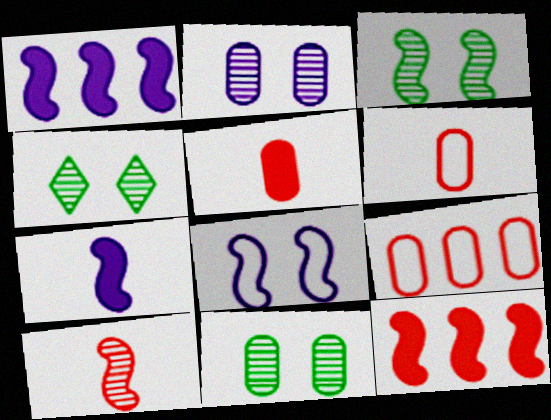[[1, 4, 6], 
[3, 4, 11], 
[4, 7, 9]]